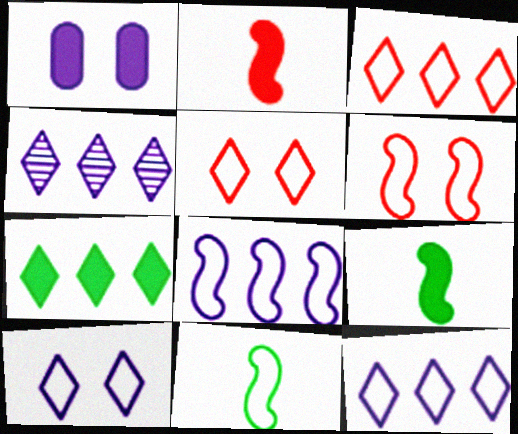[[1, 2, 7], 
[3, 4, 7], 
[6, 8, 11]]